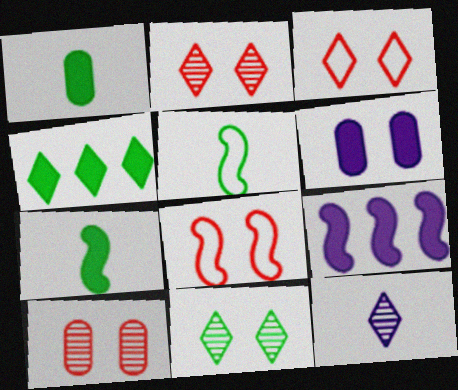[[3, 4, 12], 
[6, 8, 11]]